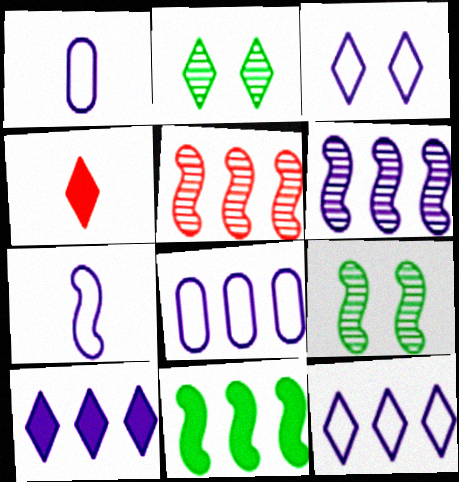[[2, 4, 12], 
[3, 7, 8], 
[4, 8, 9], 
[6, 8, 10]]